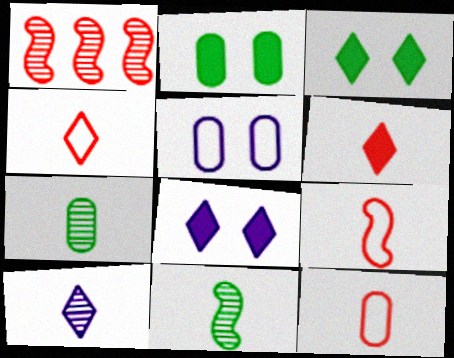[[4, 9, 12]]